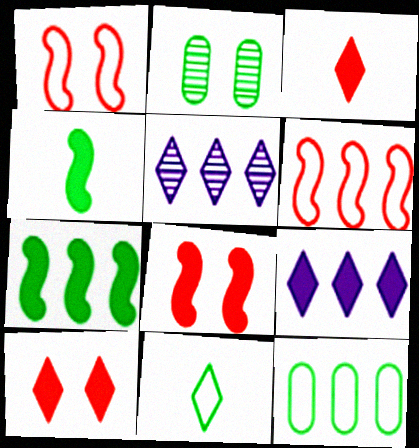[[2, 7, 11], 
[5, 10, 11]]